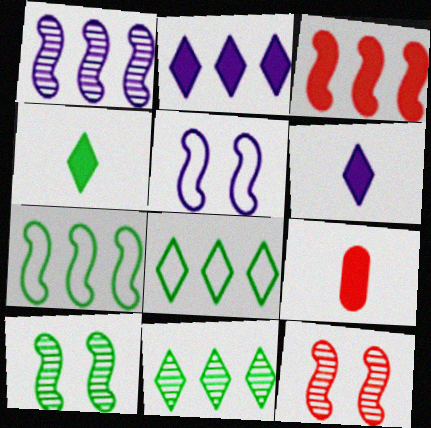[[1, 3, 7], 
[5, 9, 11]]